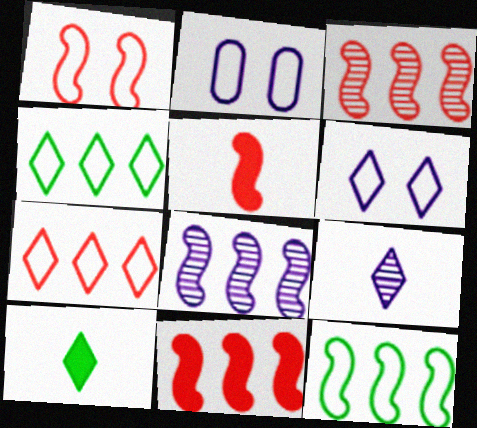[[1, 3, 5], 
[2, 3, 10], 
[8, 11, 12]]